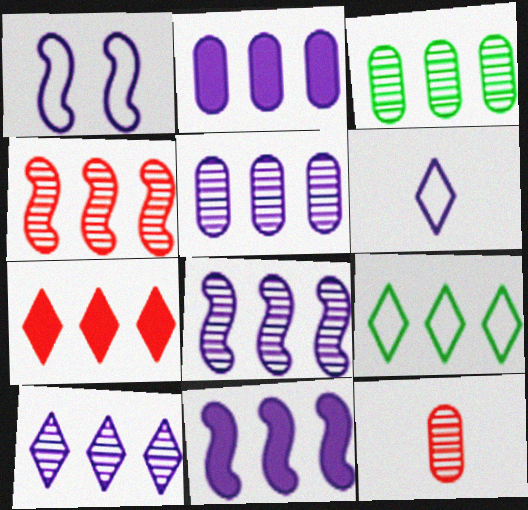[[2, 4, 9], 
[3, 4, 10], 
[5, 8, 10], 
[7, 9, 10]]